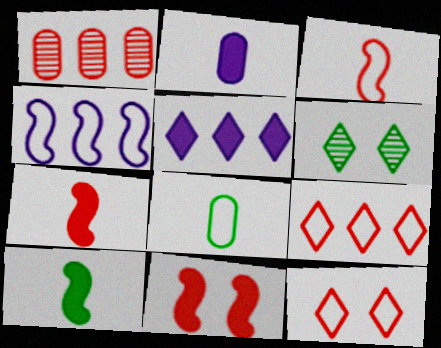[[1, 7, 12], 
[4, 8, 12]]